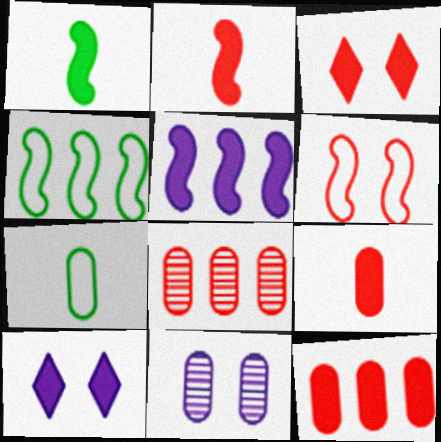[[1, 10, 12], 
[2, 3, 12], 
[7, 11, 12]]